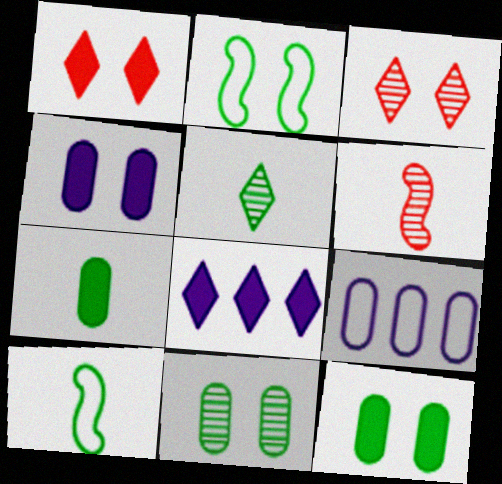[[2, 3, 4], 
[5, 7, 10]]